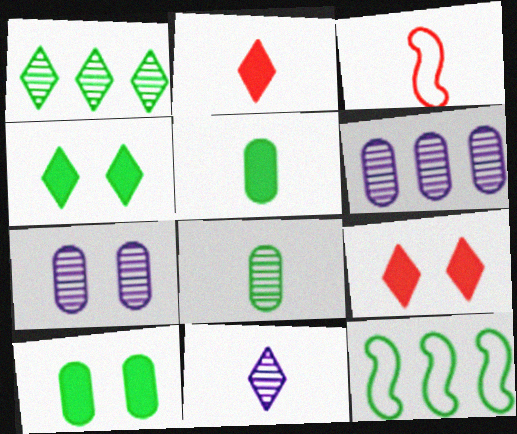[[2, 7, 12], 
[3, 4, 6], 
[3, 5, 11], 
[4, 8, 12]]